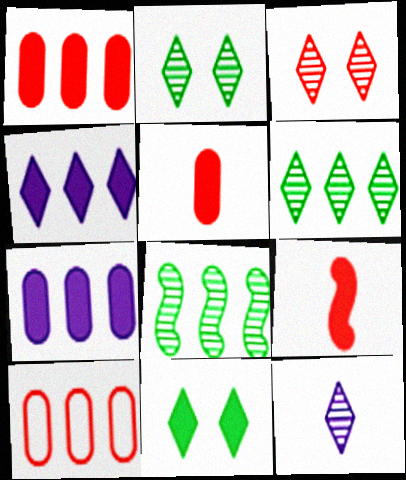[[3, 6, 12], 
[3, 9, 10], 
[4, 8, 10], 
[7, 9, 11]]